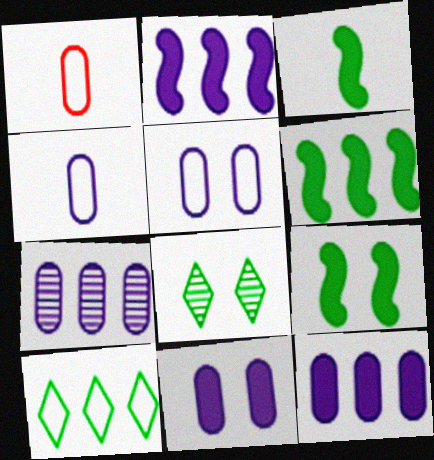[[1, 2, 8], 
[3, 6, 9], 
[4, 7, 11]]